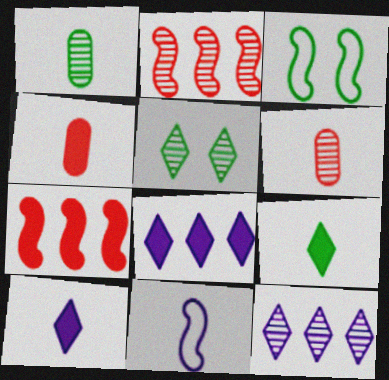[[3, 4, 12], 
[3, 6, 8], 
[6, 9, 11]]